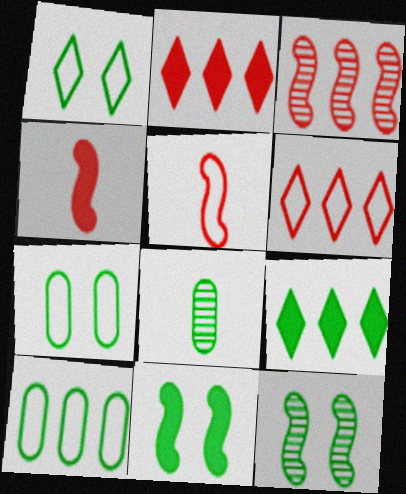[]